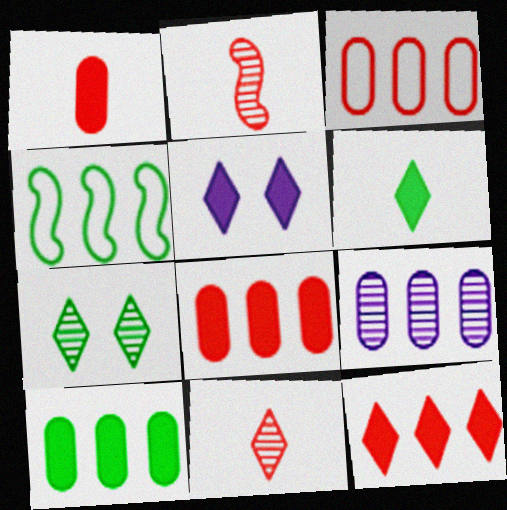[[2, 7, 9], 
[3, 9, 10], 
[4, 9, 12], 
[5, 6, 12]]